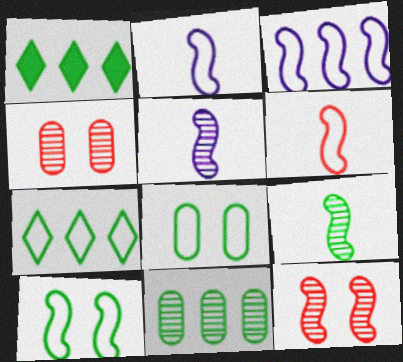[[1, 2, 4], 
[1, 8, 9], 
[3, 6, 10]]